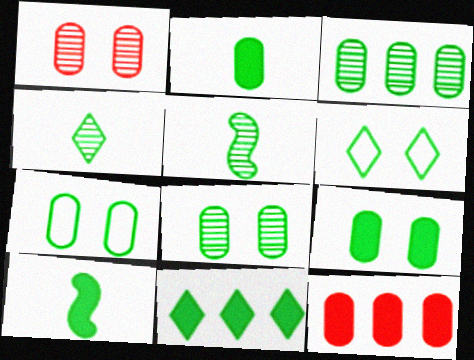[[2, 3, 7], 
[3, 6, 10], 
[4, 6, 11], 
[5, 7, 11], 
[7, 8, 9], 
[9, 10, 11]]